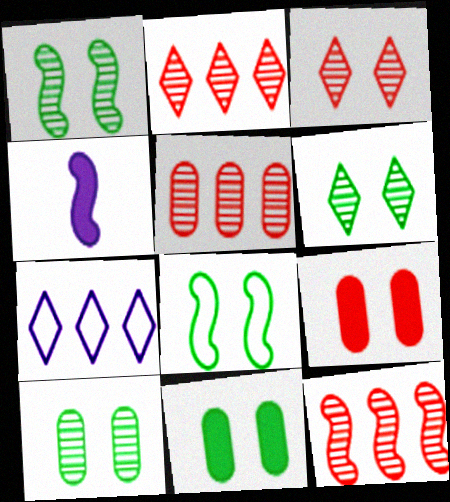[[1, 6, 10], 
[2, 5, 12], 
[4, 8, 12], 
[6, 8, 11]]